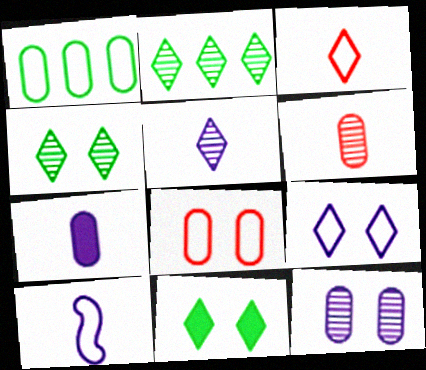[[5, 7, 10]]